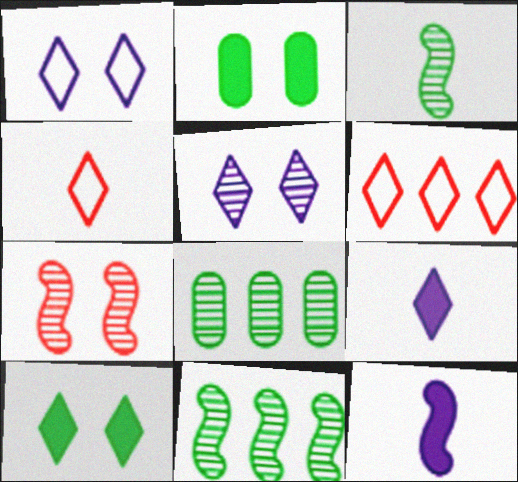[[1, 2, 7]]